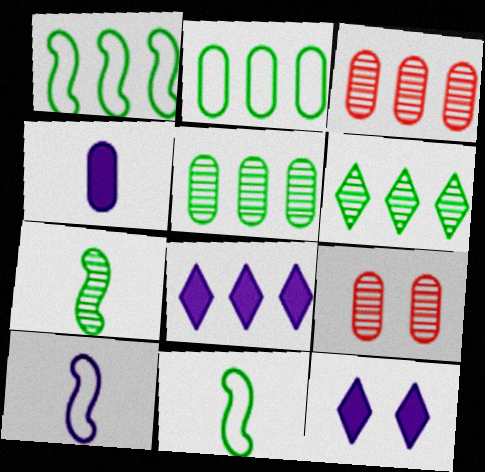[[1, 3, 8], 
[2, 4, 9], 
[3, 11, 12], 
[8, 9, 11]]